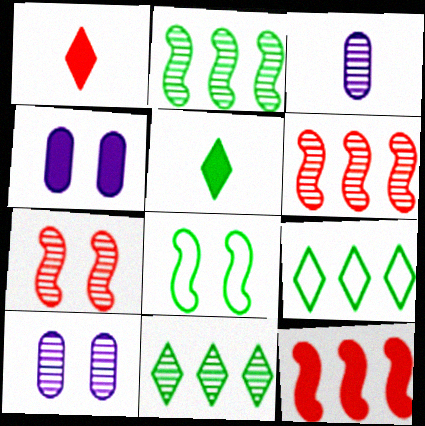[[3, 7, 11], 
[4, 5, 12]]